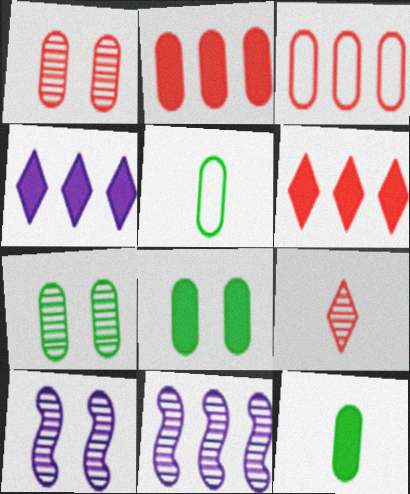[[5, 6, 10], 
[7, 9, 11]]